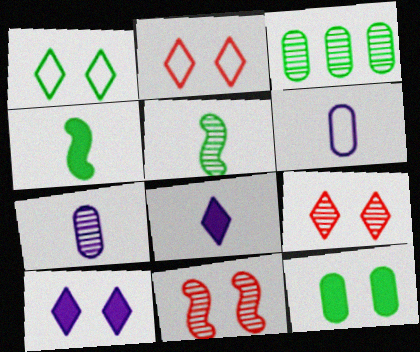[[1, 3, 4], 
[1, 9, 10]]